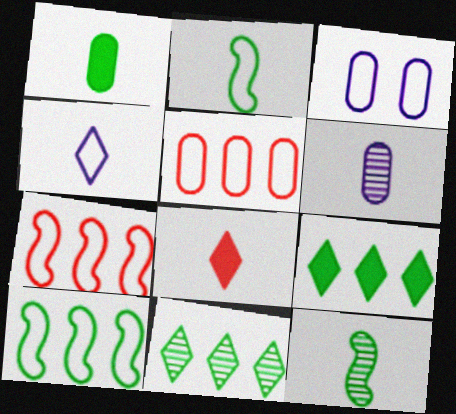[[2, 6, 8]]